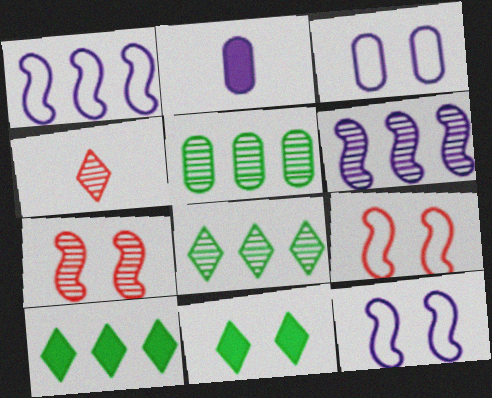[[2, 8, 9], 
[3, 7, 11]]